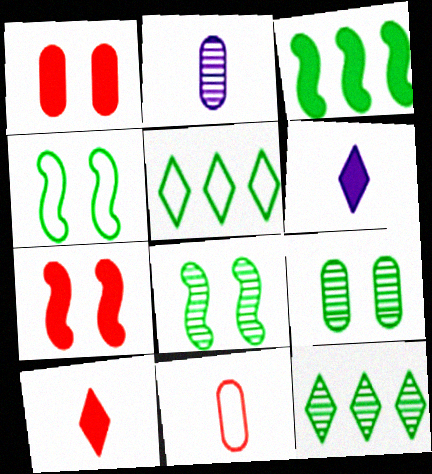[[1, 3, 6], 
[2, 5, 7]]